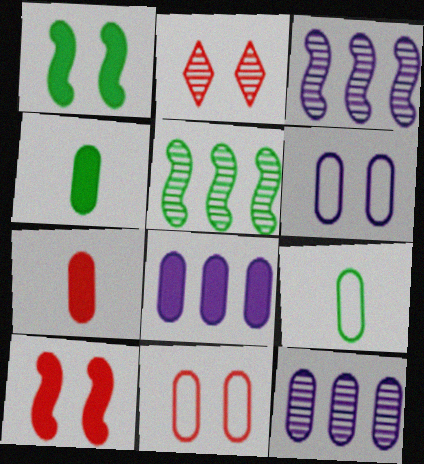[[1, 2, 6], 
[2, 10, 11], 
[4, 11, 12]]